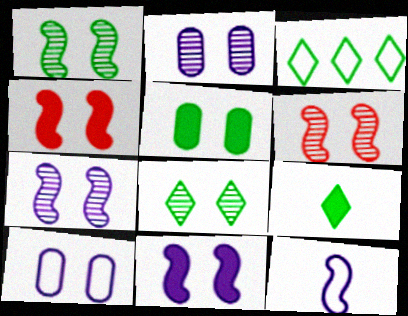[[1, 6, 7], 
[2, 6, 8], 
[3, 8, 9], 
[4, 8, 10]]